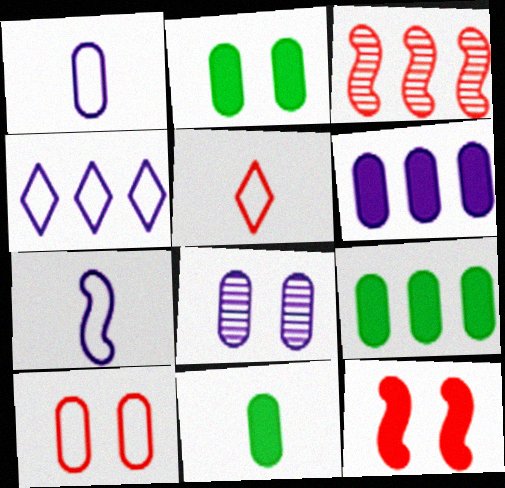[[1, 6, 8], 
[2, 8, 10], 
[2, 9, 11], 
[3, 4, 9]]